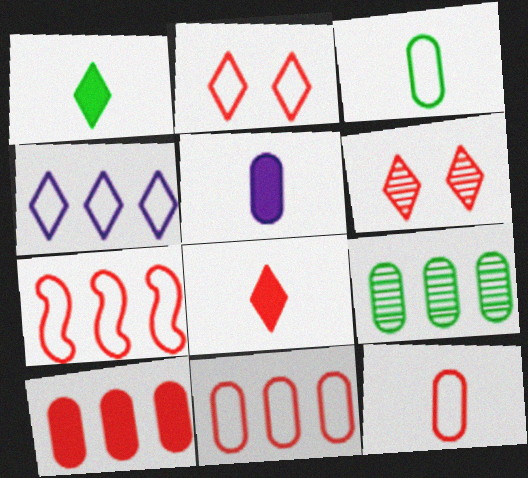[[1, 4, 6], 
[2, 7, 12]]